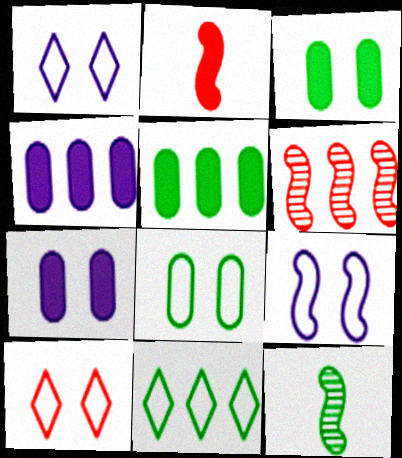[[3, 11, 12], 
[4, 6, 11], 
[4, 10, 12], 
[8, 9, 10]]